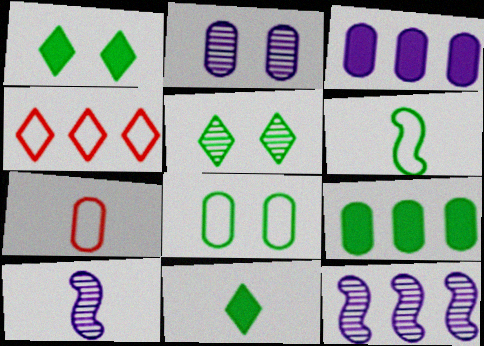[[1, 7, 12], 
[2, 7, 9], 
[4, 9, 12], 
[5, 6, 9], 
[7, 10, 11]]